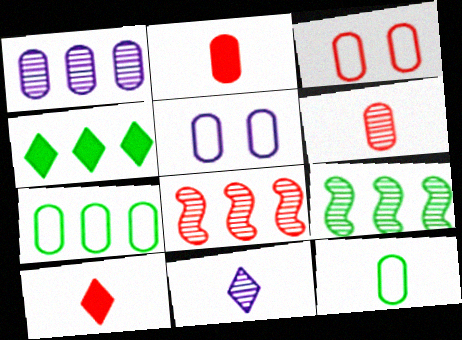[[3, 8, 10], 
[4, 7, 9], 
[5, 9, 10]]